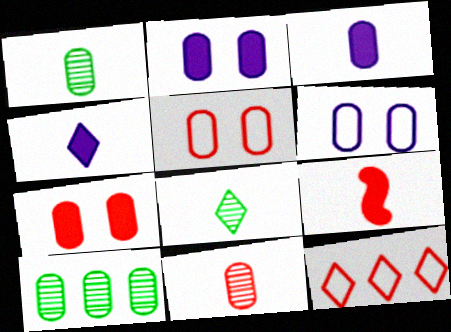[[3, 5, 10]]